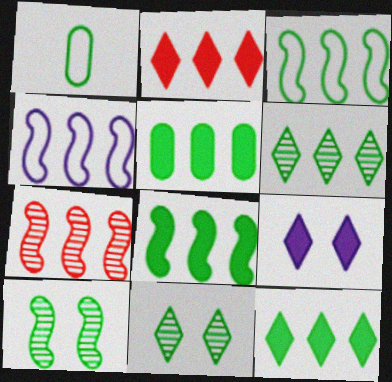[[1, 7, 9], 
[1, 8, 11], 
[1, 10, 12], 
[3, 5, 6], 
[4, 7, 8], 
[5, 8, 12]]